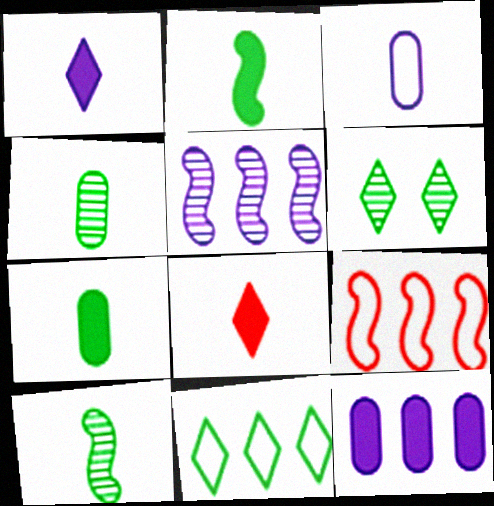[[3, 8, 10]]